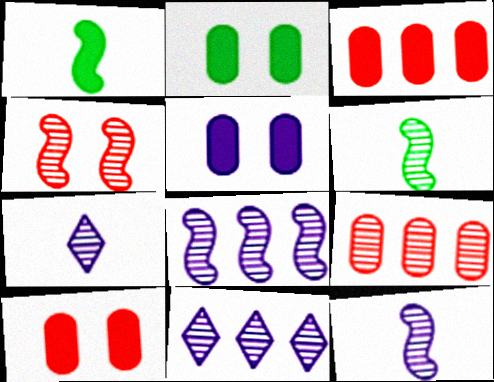[[2, 5, 10], 
[4, 6, 8]]